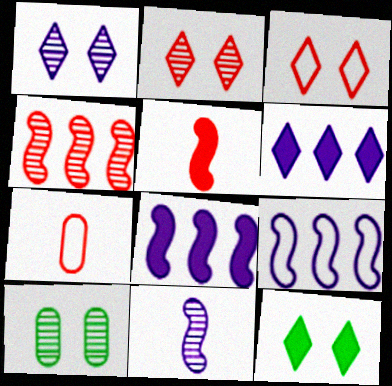[[1, 3, 12]]